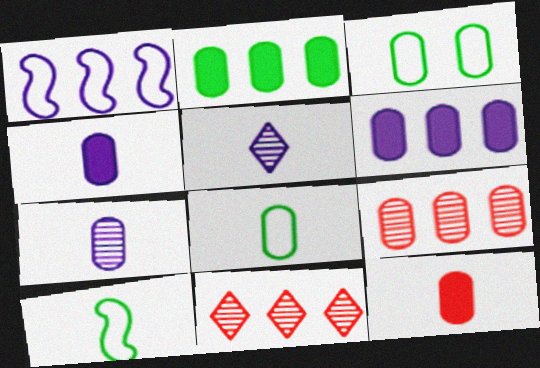[[1, 2, 11], 
[3, 4, 9], 
[5, 10, 12], 
[7, 8, 12]]